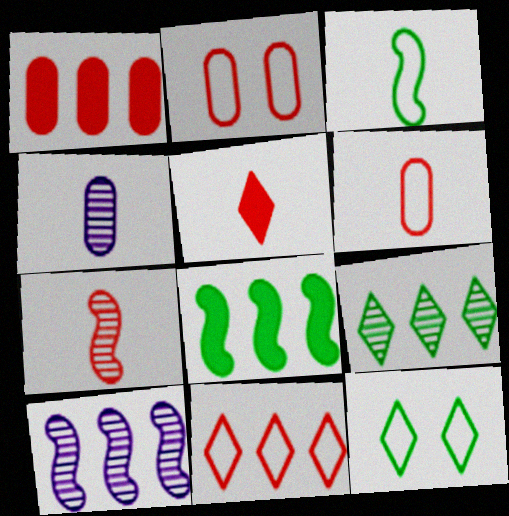[[3, 4, 5], 
[5, 6, 7]]